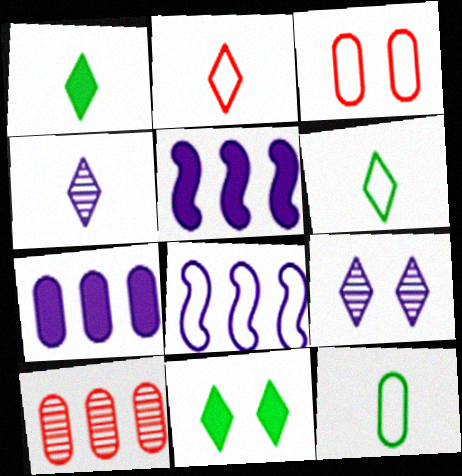[[1, 2, 4], 
[3, 6, 8]]